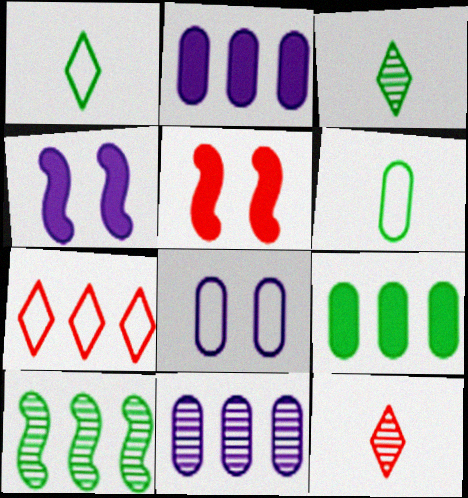[[1, 5, 11], 
[2, 7, 10]]